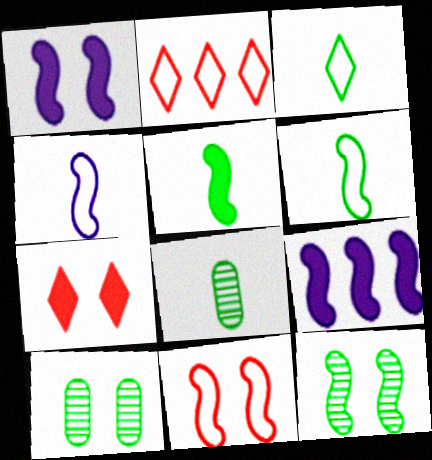[[1, 2, 8], 
[1, 11, 12], 
[3, 5, 8]]